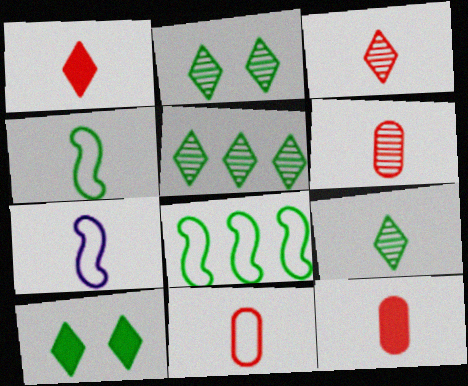[[2, 5, 9], 
[6, 11, 12], 
[7, 9, 12]]